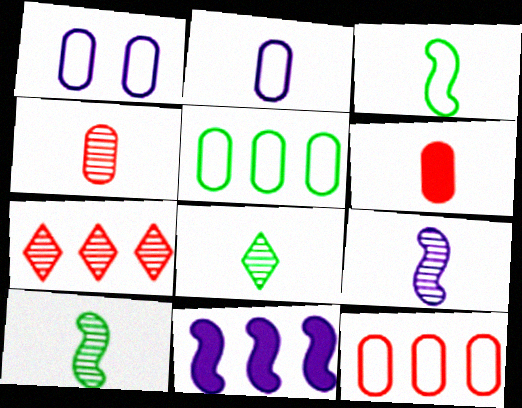[[4, 8, 9], 
[5, 7, 11]]